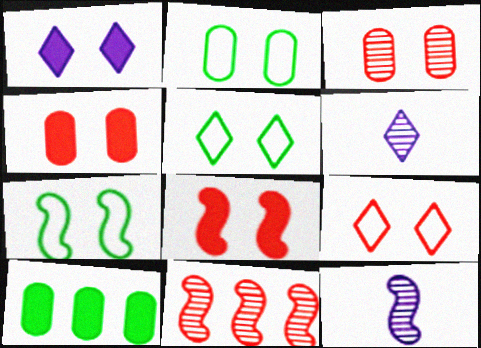[[1, 3, 7], 
[2, 5, 7], 
[3, 8, 9], 
[9, 10, 12]]